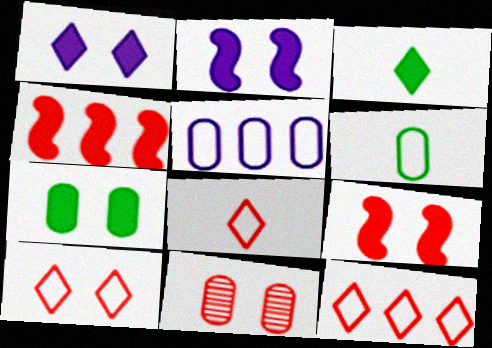[[1, 7, 9], 
[4, 8, 11], 
[8, 10, 12], 
[9, 10, 11]]